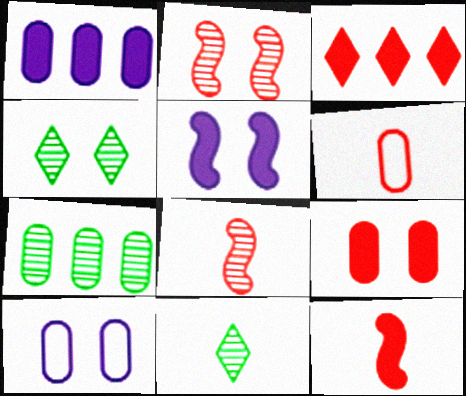[[2, 3, 6], 
[3, 9, 12]]